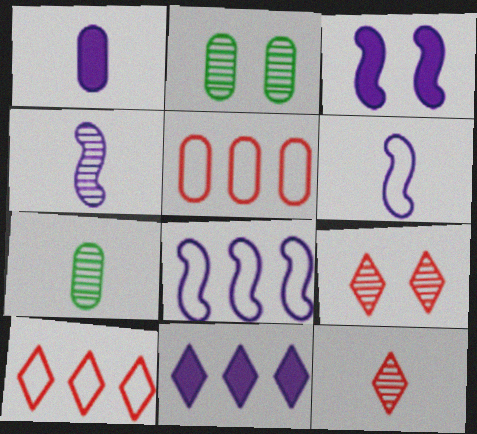[[1, 2, 5], 
[1, 3, 11], 
[3, 4, 8], 
[3, 7, 10], 
[4, 7, 12]]